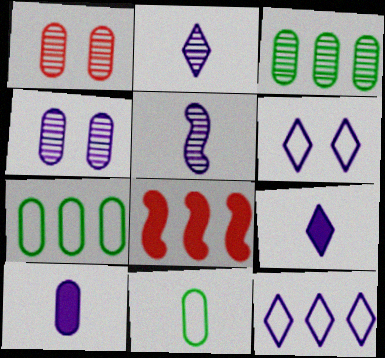[[1, 7, 10], 
[3, 8, 12]]